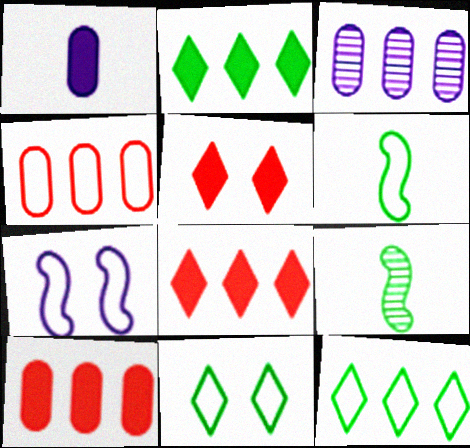[[3, 5, 6]]